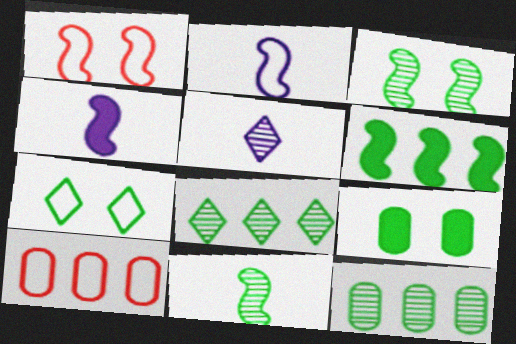[[2, 7, 10], 
[3, 7, 9]]